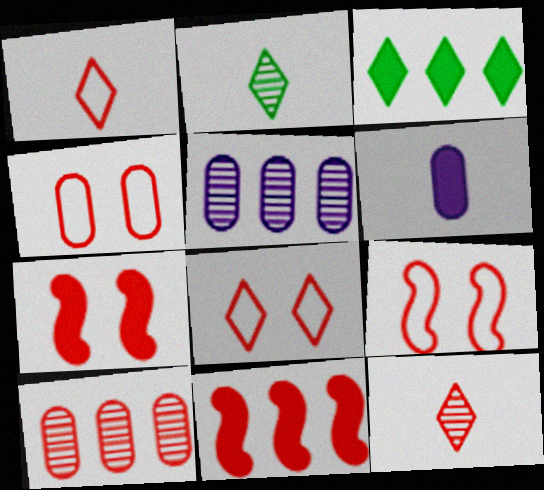[[1, 7, 10], 
[3, 6, 7], 
[4, 8, 9], 
[4, 11, 12]]